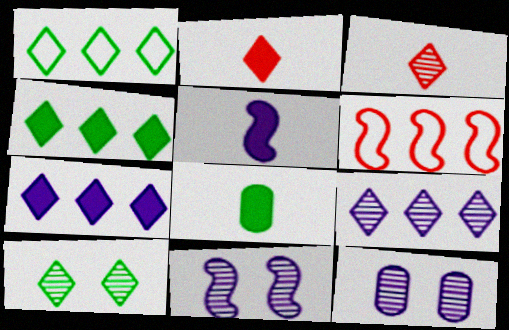[[2, 5, 8], 
[3, 9, 10]]